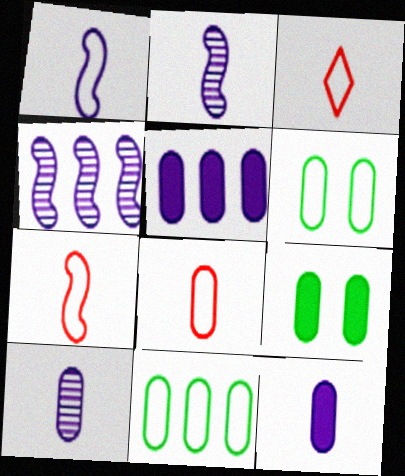[[3, 4, 9], 
[3, 7, 8]]